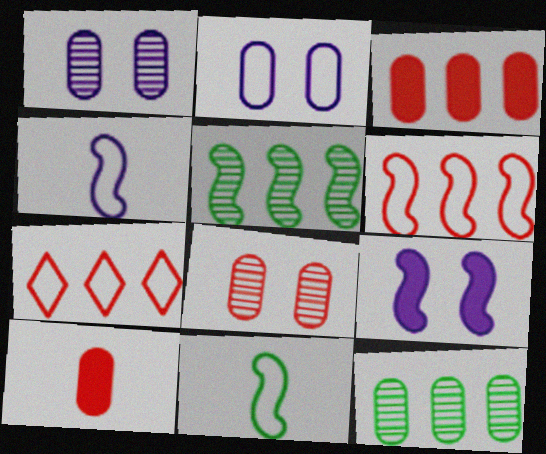[[2, 7, 11], 
[2, 10, 12]]